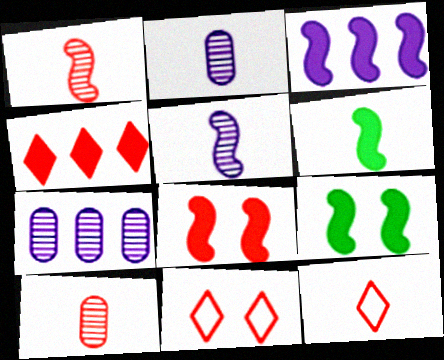[[2, 6, 12], 
[3, 6, 8], 
[6, 7, 11], 
[7, 9, 12]]